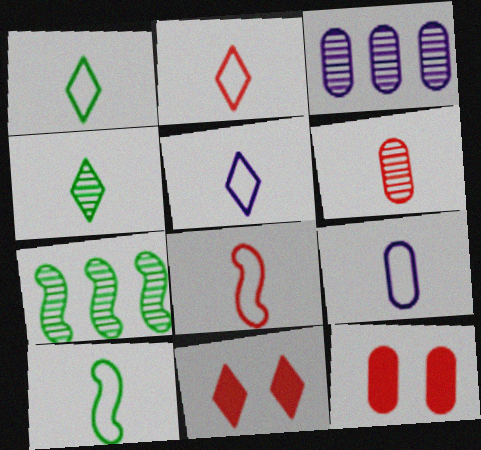[[1, 2, 5], 
[1, 8, 9], 
[2, 9, 10], 
[3, 10, 11], 
[5, 7, 12], 
[7, 9, 11]]